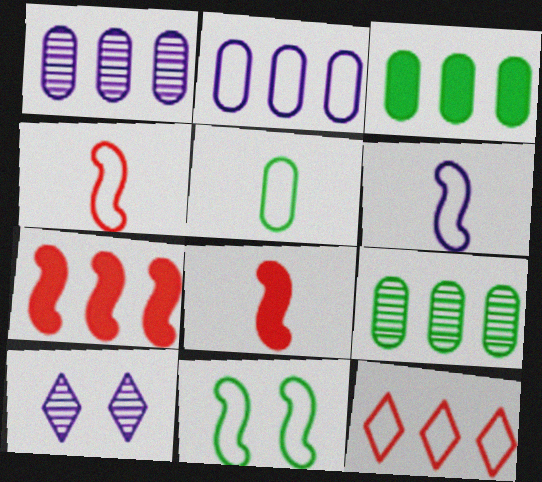[[3, 4, 10], 
[5, 7, 10]]